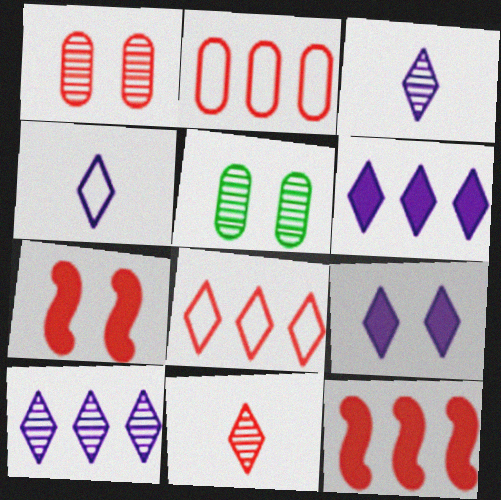[[2, 7, 11], 
[4, 5, 12], 
[4, 9, 10]]